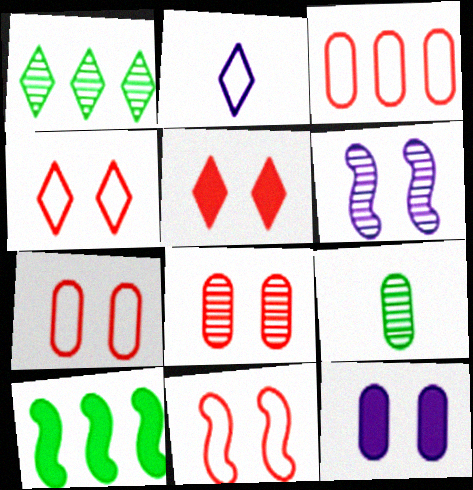[[1, 2, 5], 
[2, 8, 10], 
[3, 9, 12], 
[4, 7, 11], 
[5, 8, 11]]